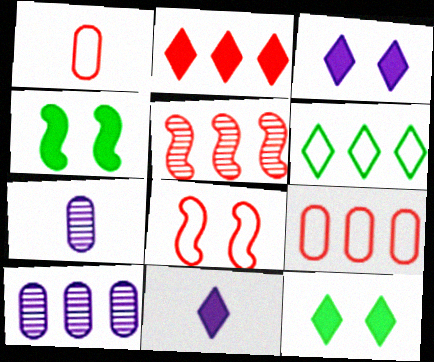[[2, 5, 9], 
[2, 11, 12]]